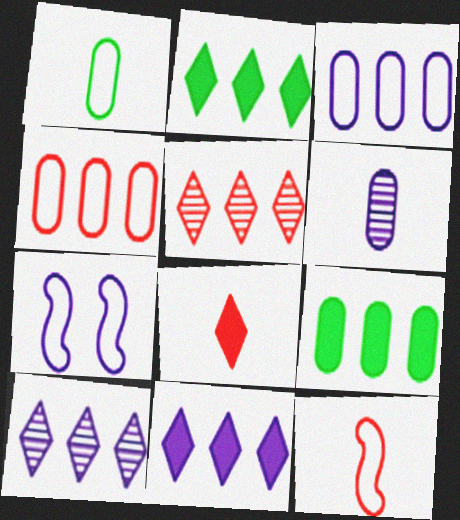[[6, 7, 11]]